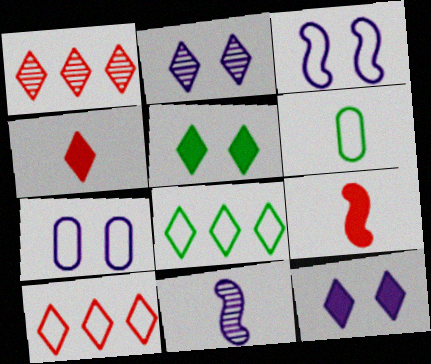[[2, 4, 8], 
[3, 6, 10], 
[4, 6, 11]]